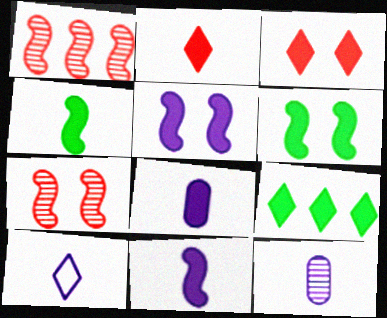[[2, 4, 8], 
[10, 11, 12]]